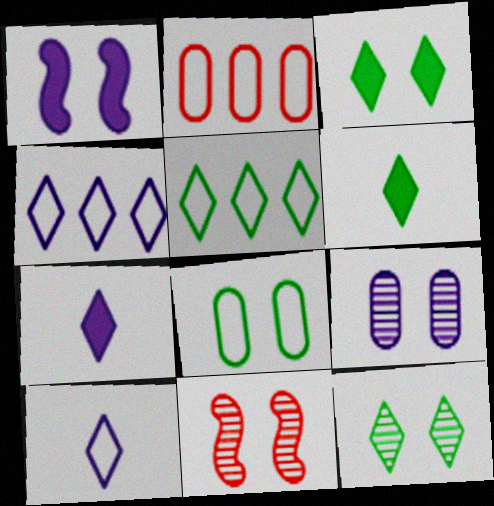[[5, 6, 12], 
[9, 11, 12]]